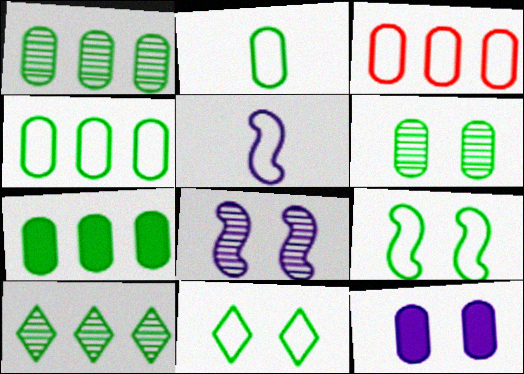[[1, 4, 7], 
[2, 6, 7], 
[3, 5, 11]]